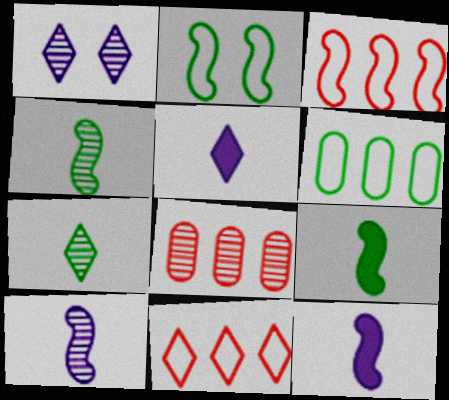[[1, 4, 8], 
[2, 5, 8]]